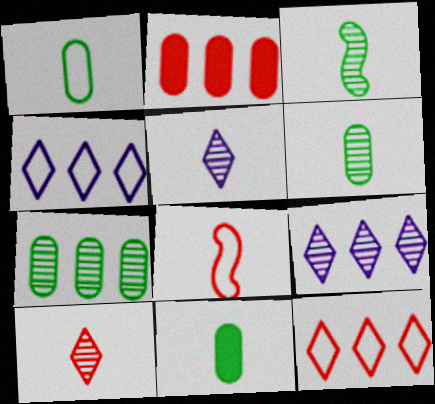[[1, 6, 11], 
[5, 8, 11]]